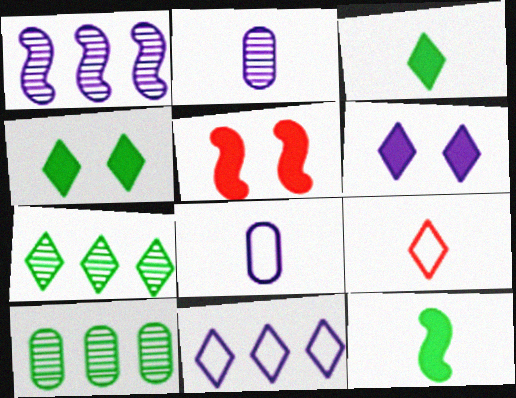[[1, 6, 8], 
[2, 9, 12], 
[5, 7, 8], 
[6, 7, 9]]